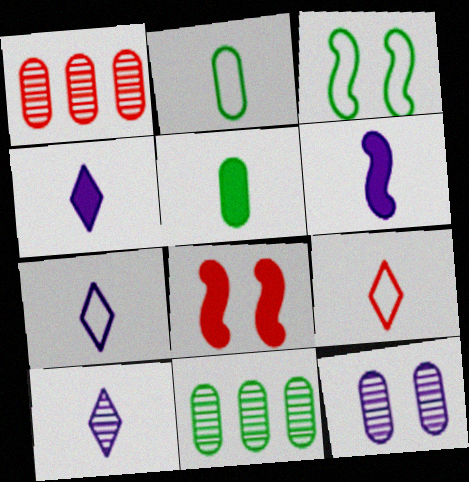[[1, 3, 4], 
[1, 8, 9], 
[4, 7, 10], 
[7, 8, 11]]